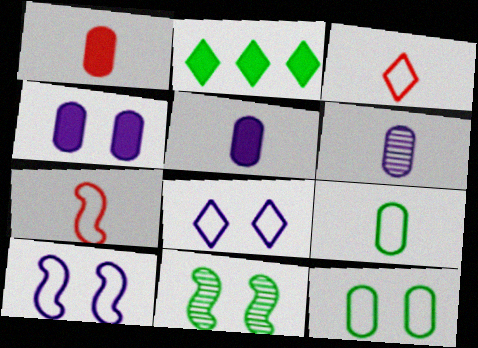[[1, 6, 9], 
[2, 9, 11]]